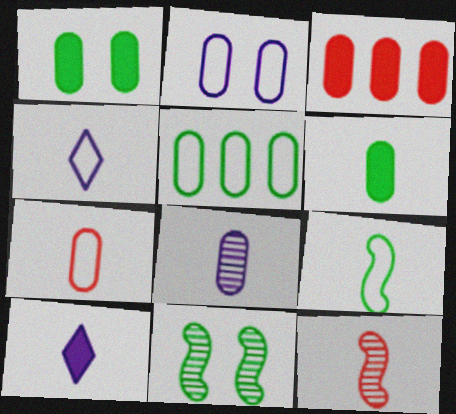[[2, 5, 7], 
[3, 4, 11], 
[4, 6, 12], 
[4, 7, 9], 
[6, 7, 8]]